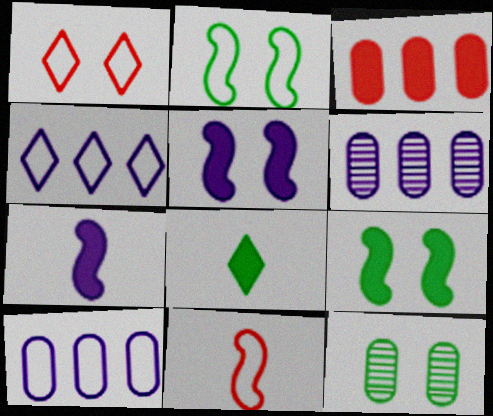[[1, 5, 12], 
[3, 5, 8]]